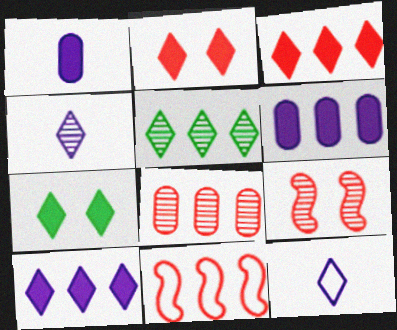[[2, 5, 12], 
[3, 8, 11], 
[5, 6, 11]]